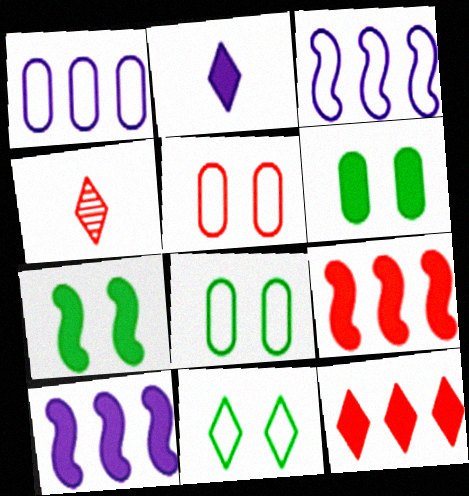[[1, 4, 7], 
[2, 6, 9], 
[3, 4, 6], 
[4, 5, 9], 
[4, 8, 10]]